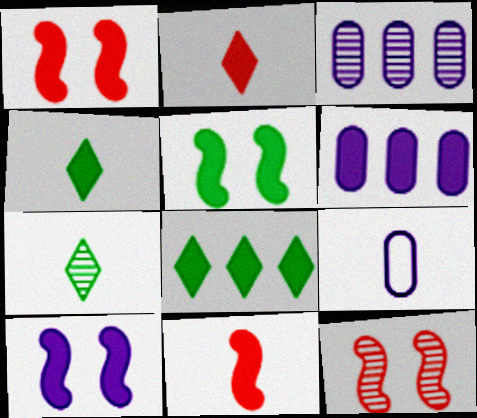[[1, 4, 6], 
[1, 5, 10], 
[2, 5, 6], 
[3, 7, 12], 
[7, 9, 11], 
[8, 9, 12]]